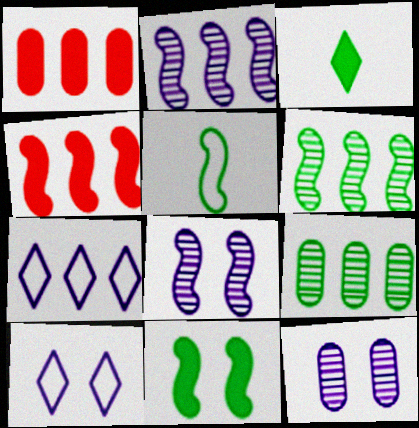[[1, 6, 7], 
[4, 5, 8], 
[4, 7, 9], 
[5, 6, 11]]